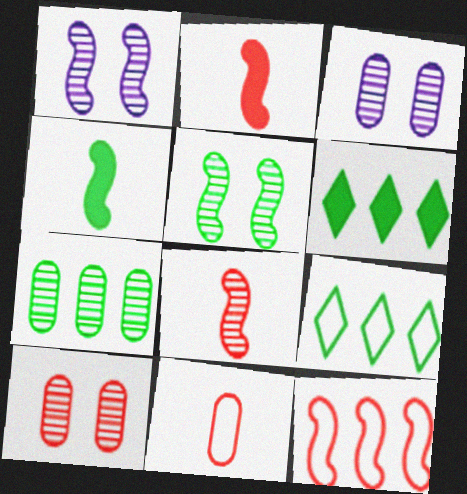[[1, 4, 12], 
[1, 6, 11], 
[2, 3, 9]]